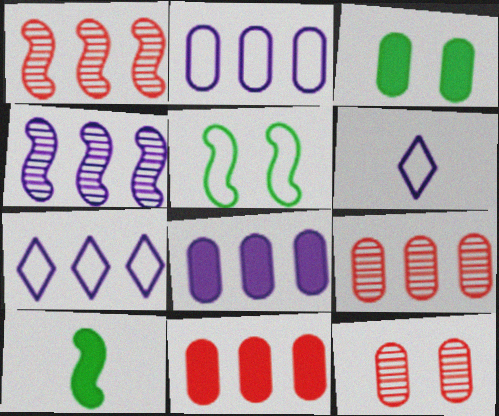[[1, 3, 6], 
[4, 7, 8], 
[7, 10, 12]]